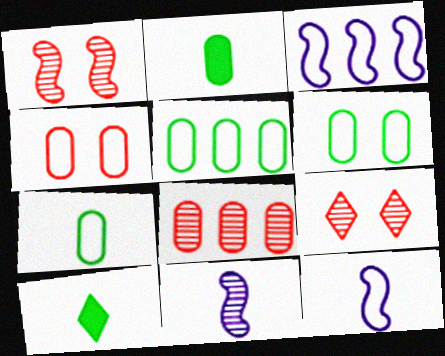[[2, 3, 9], 
[5, 6, 7]]